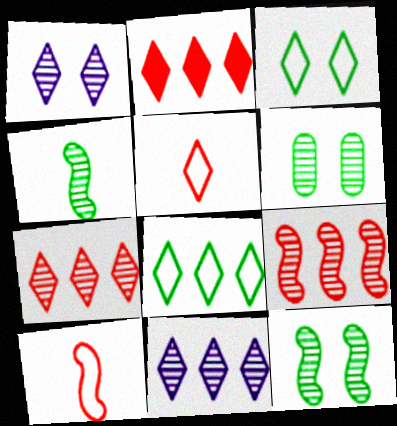[[2, 8, 11]]